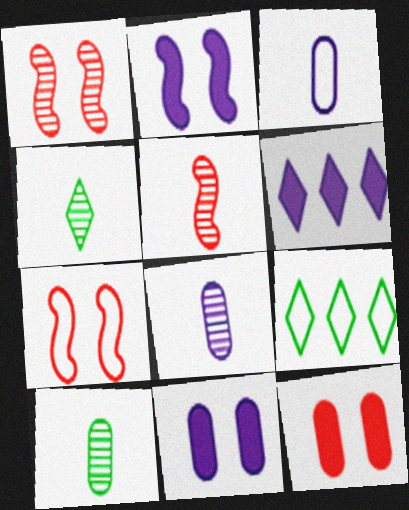[[3, 7, 9], 
[4, 5, 8], 
[5, 9, 11], 
[6, 7, 10]]